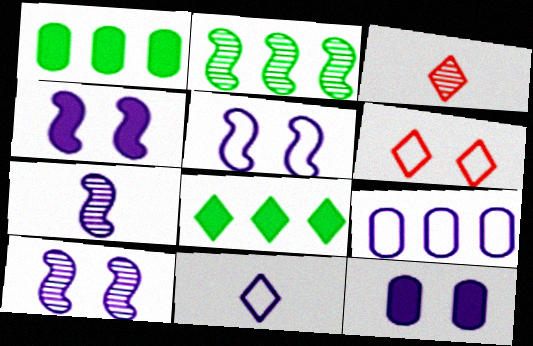[[1, 3, 5], 
[1, 6, 7], 
[4, 5, 10], 
[5, 9, 11]]